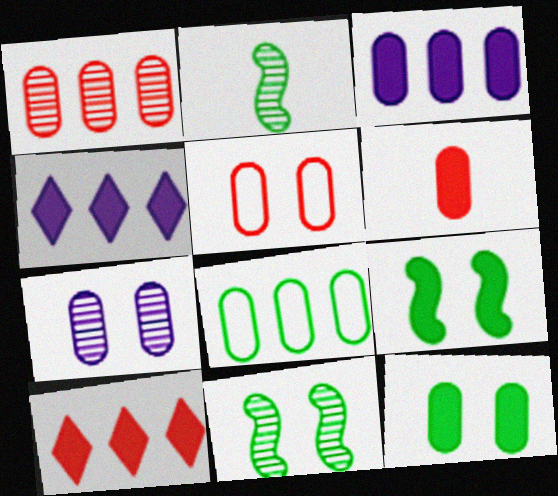[[1, 3, 8], 
[1, 5, 6], 
[2, 4, 5], 
[3, 6, 12], 
[4, 6, 9], 
[5, 7, 12], 
[6, 7, 8]]